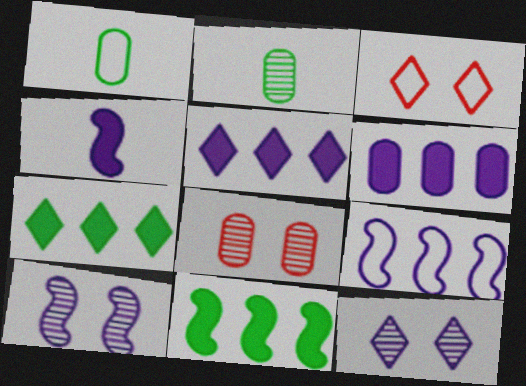[[1, 3, 9], 
[1, 6, 8], 
[4, 9, 10]]